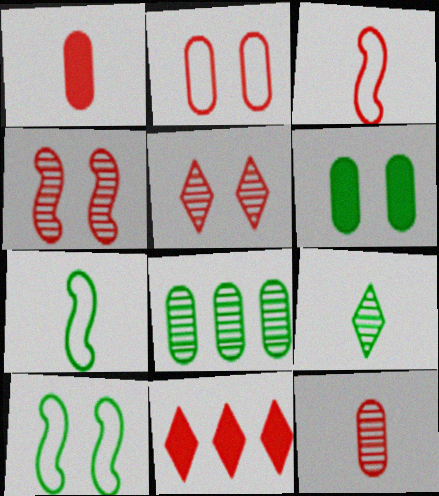[]